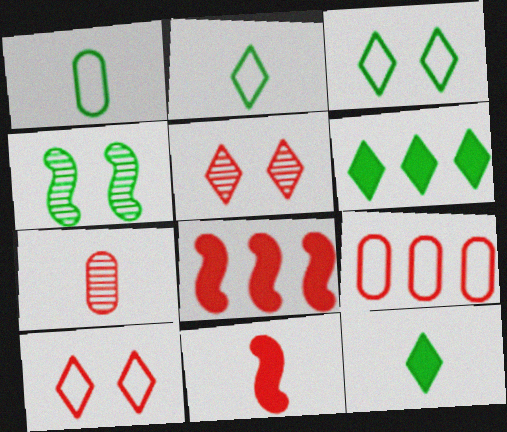[[1, 4, 6], 
[5, 9, 11], 
[7, 8, 10]]